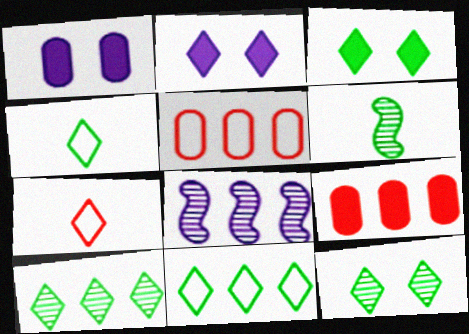[[2, 5, 6], 
[2, 7, 10], 
[3, 4, 10], 
[8, 9, 11]]